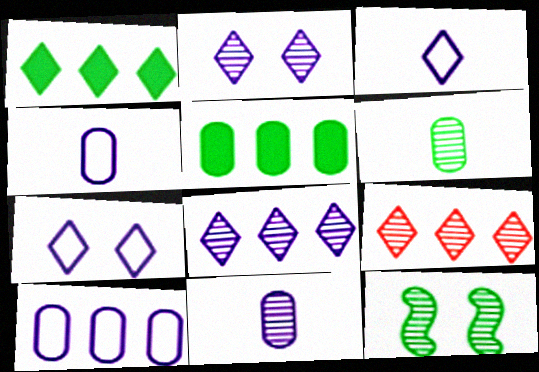[[9, 11, 12]]